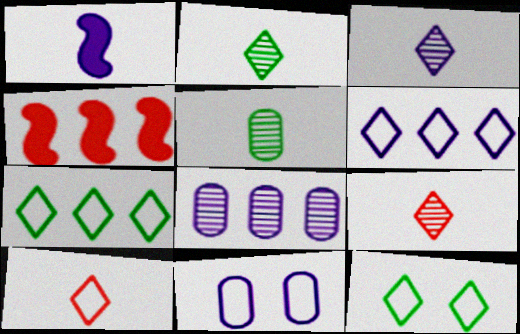[[1, 5, 10], 
[2, 3, 9], 
[2, 4, 11], 
[4, 7, 8], 
[6, 10, 12]]